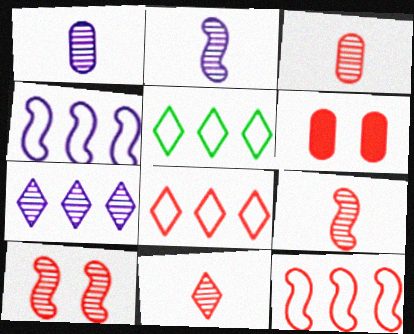[[2, 5, 6], 
[3, 9, 11], 
[6, 8, 9], 
[6, 11, 12]]